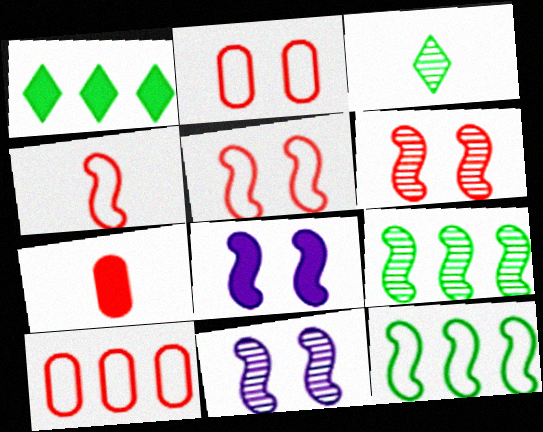[[1, 7, 8], 
[3, 8, 10], 
[4, 8, 9]]